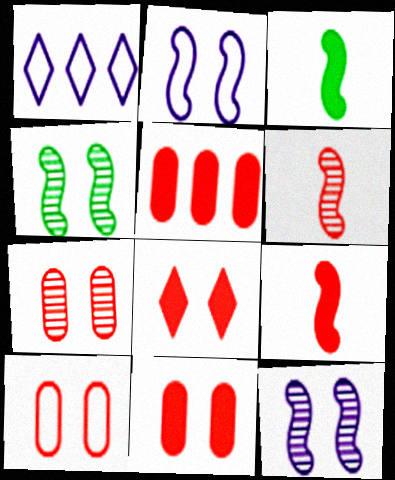[[1, 3, 7], 
[5, 8, 9], 
[7, 10, 11]]